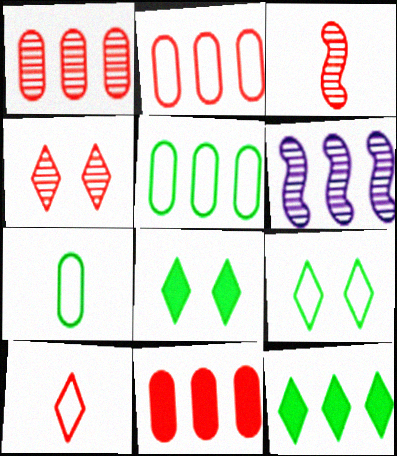[[1, 2, 11], 
[1, 3, 4], 
[2, 6, 12]]